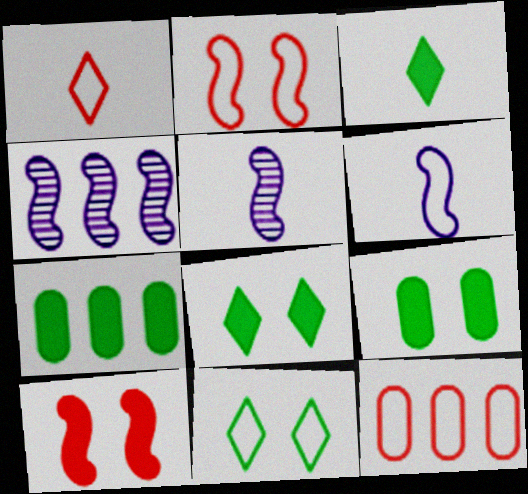[[1, 2, 12], 
[1, 4, 9], 
[5, 8, 12], 
[6, 11, 12]]